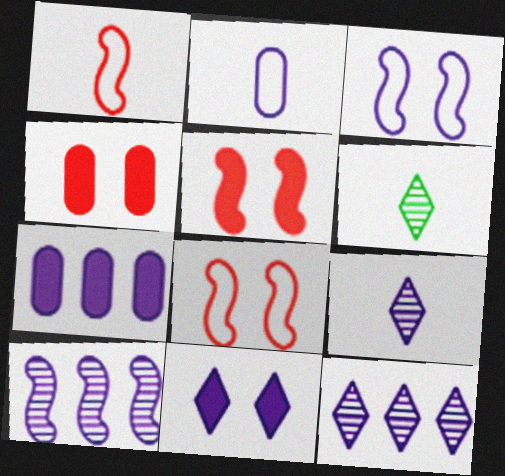[[2, 10, 11], 
[3, 7, 9], 
[6, 7, 8]]